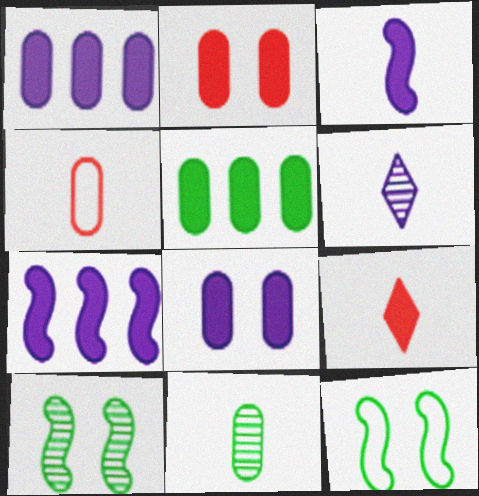[]